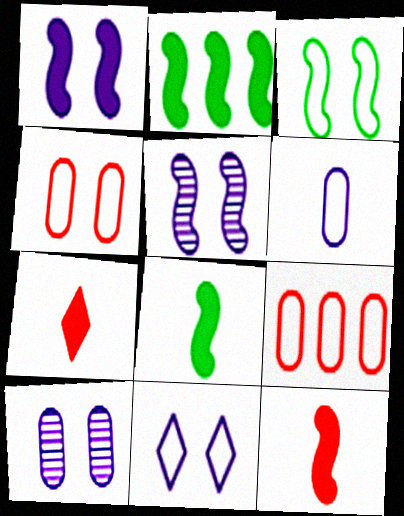[[1, 2, 12], 
[1, 10, 11], 
[3, 4, 11]]